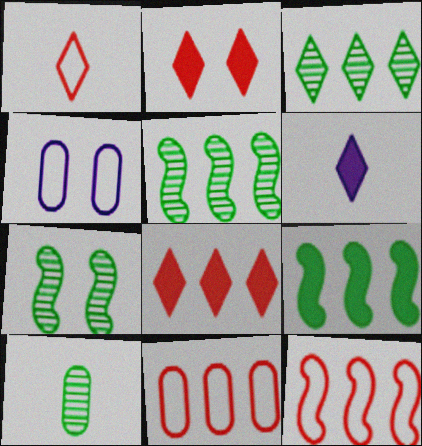[[2, 4, 7], 
[3, 7, 10], 
[6, 7, 11]]